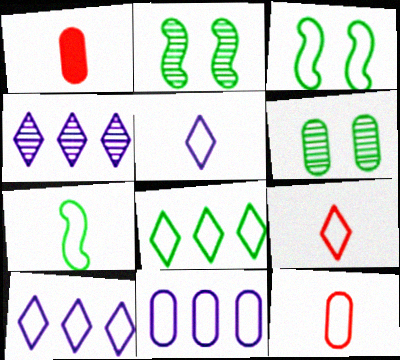[[1, 2, 10], 
[1, 3, 4], 
[1, 6, 11], 
[3, 9, 11], 
[3, 10, 12], 
[5, 7, 12]]